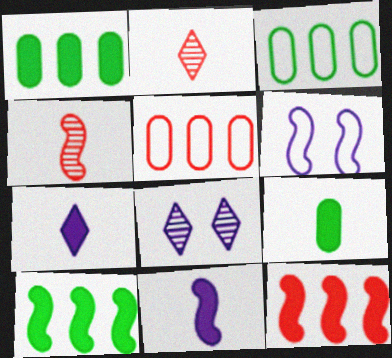[[1, 2, 6], 
[4, 6, 10]]